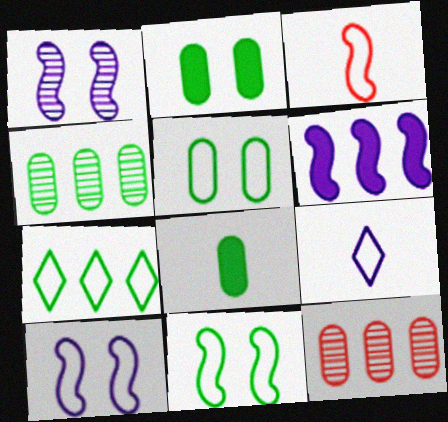[[4, 5, 8], 
[6, 7, 12]]